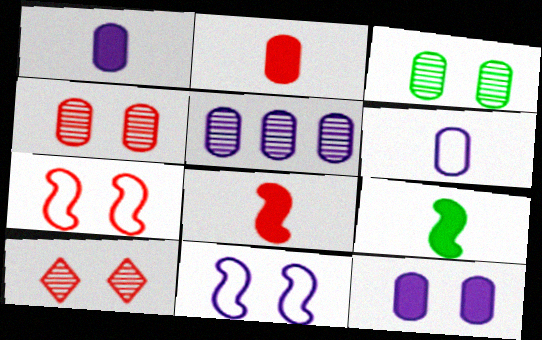[[5, 6, 12]]